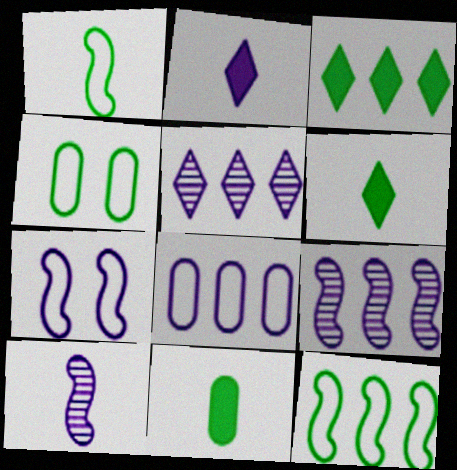[]